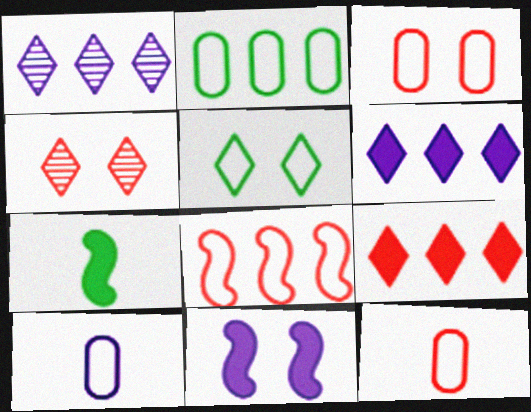[[1, 3, 7], 
[1, 10, 11], 
[2, 3, 10], 
[5, 8, 10]]